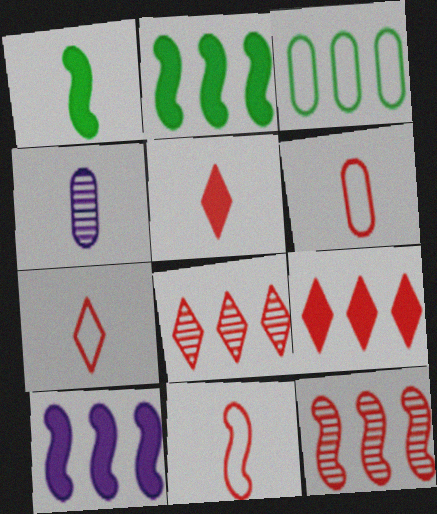[[1, 4, 7], 
[3, 8, 10], 
[6, 7, 11]]